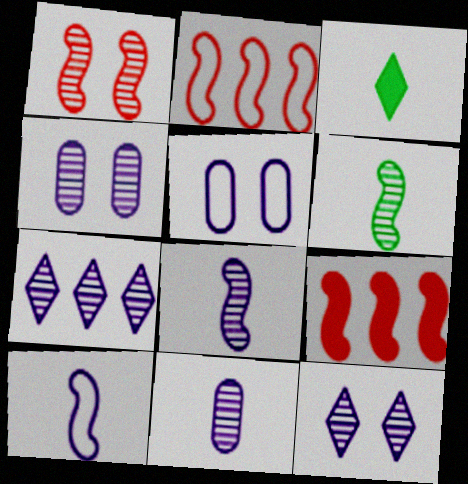[[2, 3, 4], 
[4, 7, 8]]